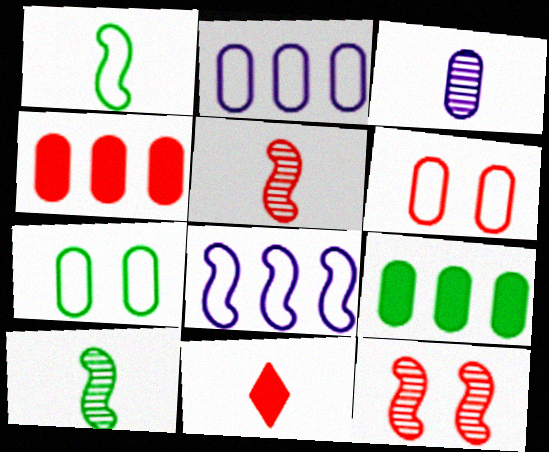[[1, 3, 11], 
[3, 4, 7], 
[3, 6, 9]]